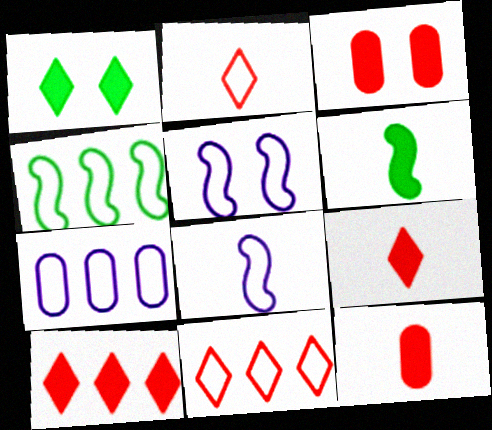[[4, 7, 11]]